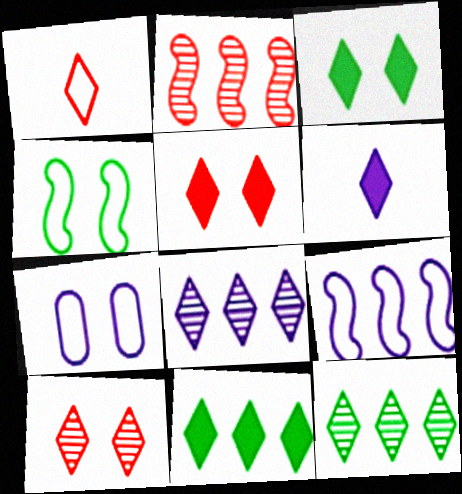[[1, 3, 8], 
[5, 6, 11]]